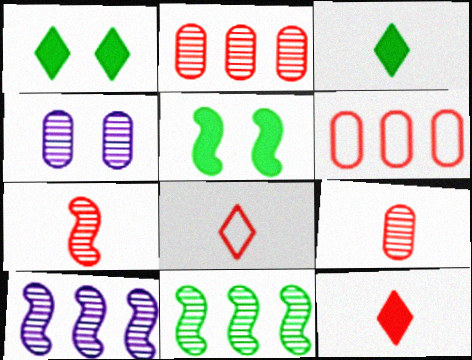[]